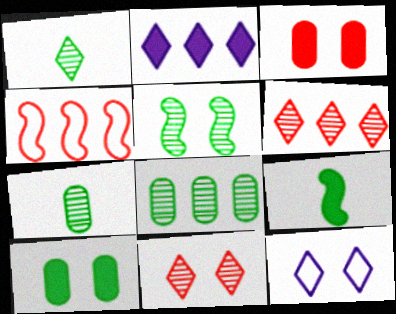[[1, 5, 8], 
[2, 3, 9], 
[2, 4, 8], 
[3, 5, 12]]